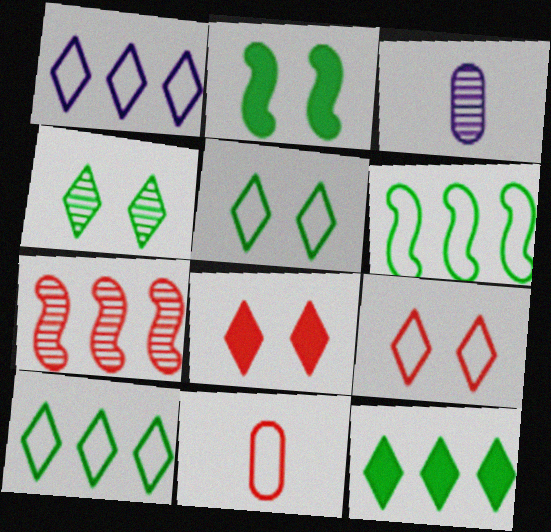[[3, 4, 7], 
[3, 6, 8], 
[7, 8, 11]]